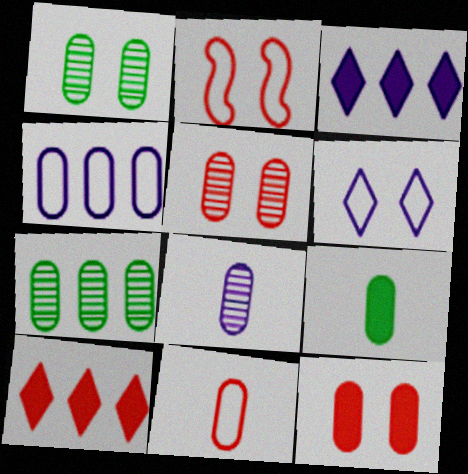[[4, 5, 9], 
[5, 7, 8], 
[8, 9, 11]]